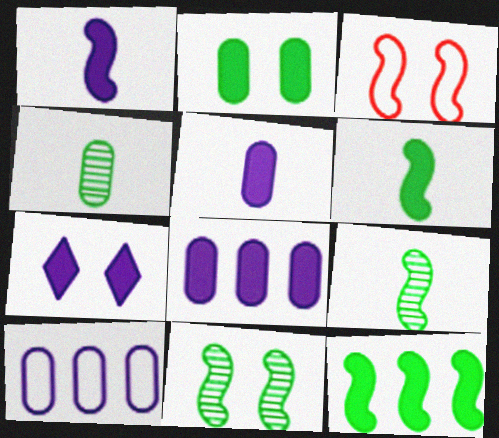[[1, 7, 8]]